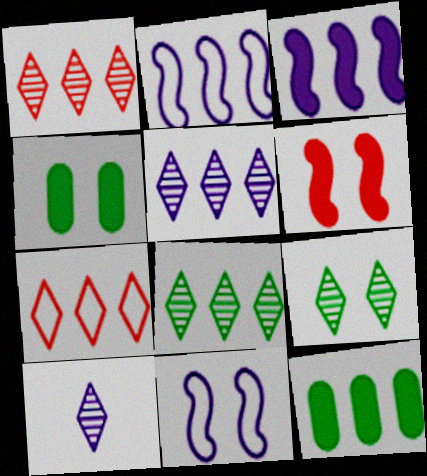[[1, 2, 12], 
[1, 5, 8], 
[1, 9, 10]]